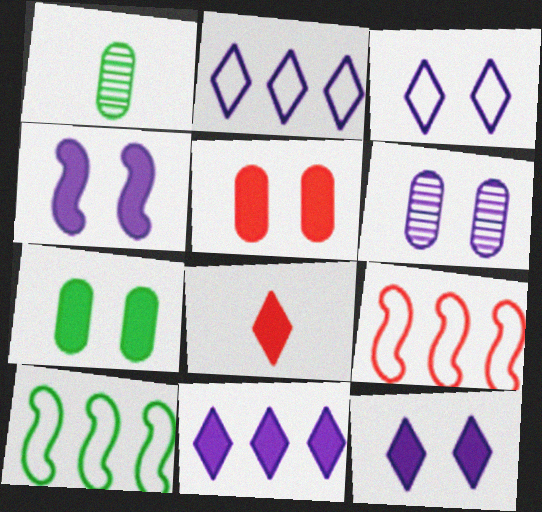[[1, 9, 12], 
[3, 4, 6], 
[6, 8, 10]]